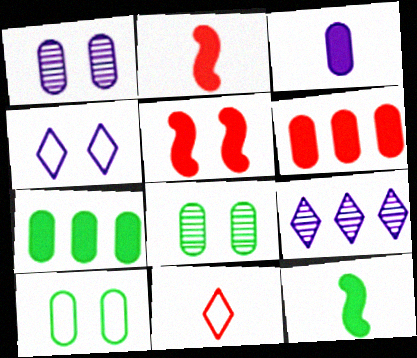[[2, 9, 10], 
[4, 5, 8]]